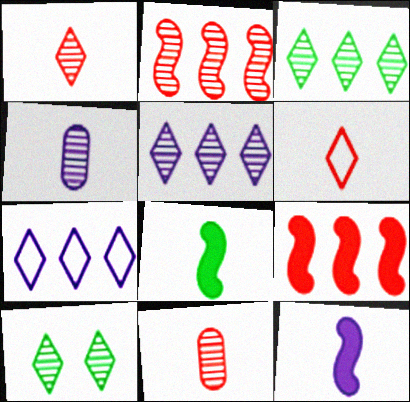[[1, 5, 10], 
[2, 4, 10], 
[4, 6, 8]]